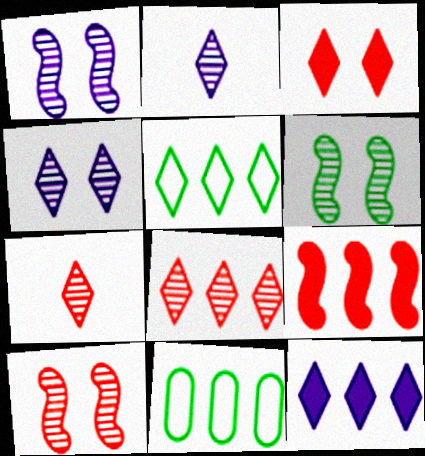[[1, 6, 10], 
[2, 3, 5], 
[5, 8, 12]]